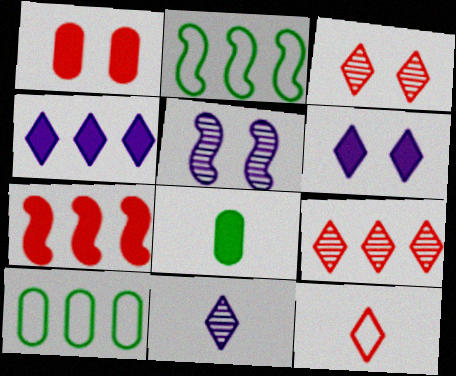[[1, 2, 11], 
[6, 7, 8]]